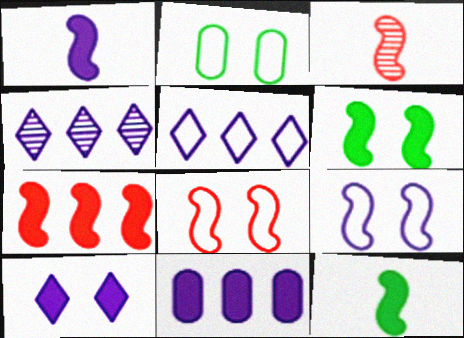[[1, 6, 7], 
[1, 10, 11], 
[3, 7, 8]]